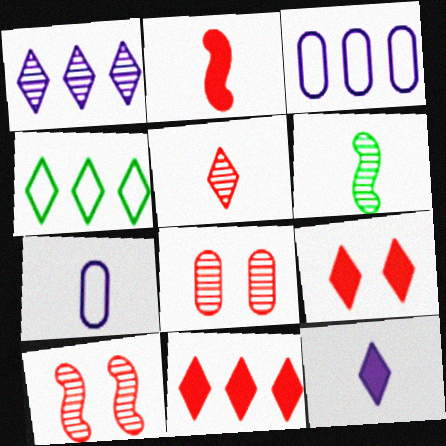[[1, 4, 11], 
[1, 6, 8], 
[3, 6, 9]]